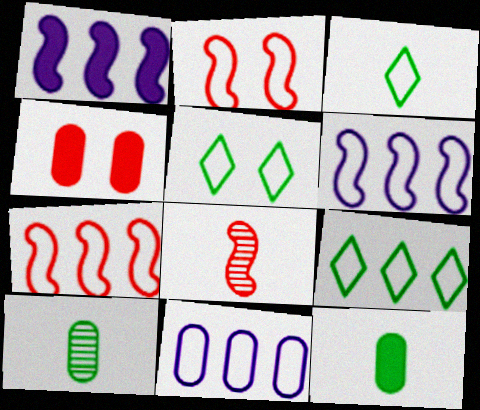[[2, 3, 11], 
[3, 5, 9], 
[4, 10, 11], 
[7, 9, 11]]